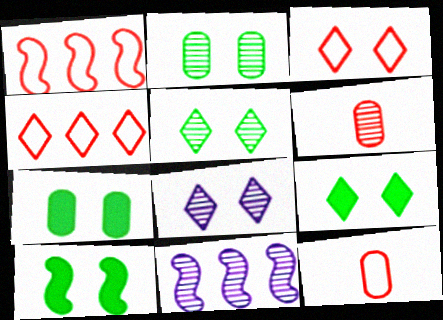[[1, 3, 12], 
[3, 8, 9], 
[5, 6, 11], 
[7, 9, 10], 
[9, 11, 12]]